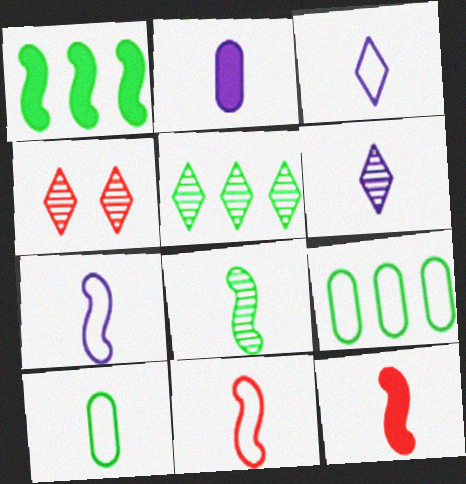[[1, 5, 9], 
[2, 6, 7], 
[3, 10, 11], 
[4, 5, 6], 
[6, 10, 12], 
[7, 8, 12]]